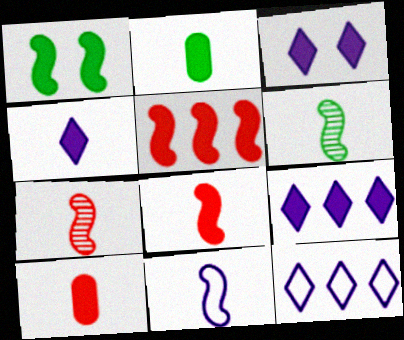[[1, 9, 10], 
[2, 3, 5], 
[2, 4, 8], 
[3, 4, 9], 
[6, 8, 11]]